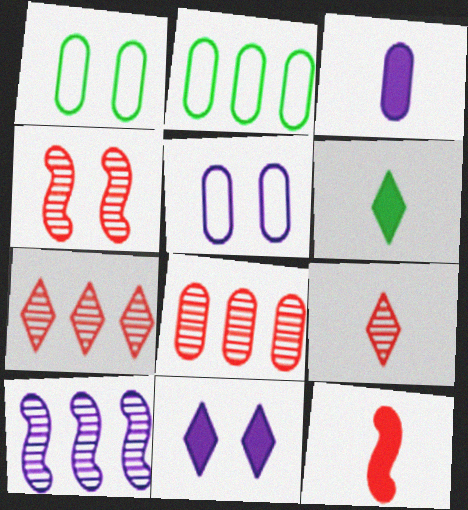[[1, 3, 8], 
[1, 4, 11], 
[3, 6, 12], 
[4, 8, 9]]